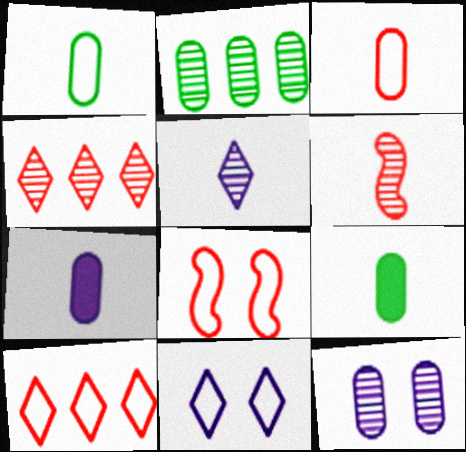[[3, 8, 10]]